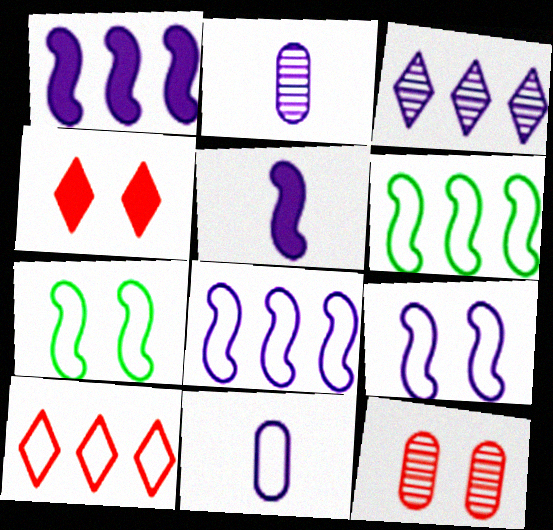[[2, 4, 6], 
[7, 10, 11]]